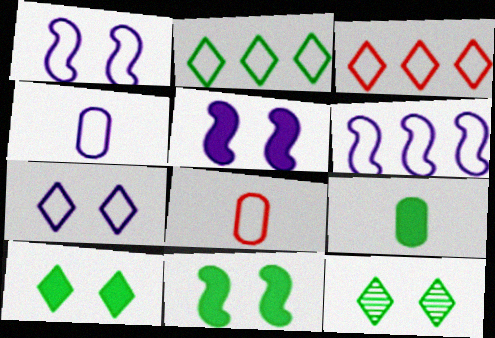[[1, 2, 8], 
[4, 6, 7]]